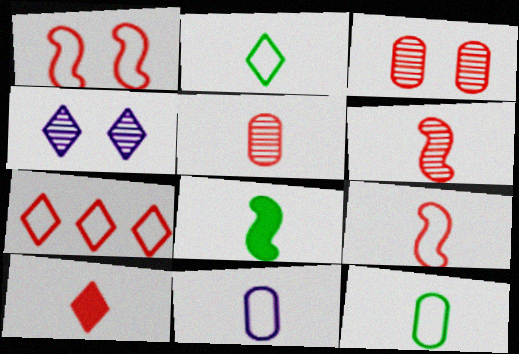[[2, 9, 11], 
[5, 9, 10]]